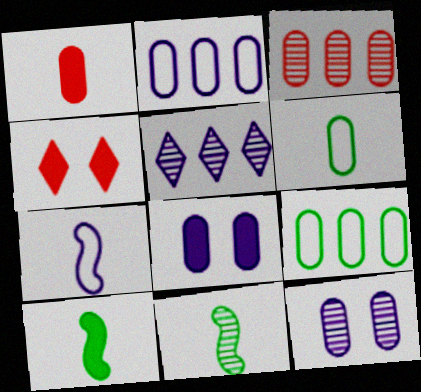[[1, 9, 12], 
[2, 4, 11], 
[3, 6, 8], 
[5, 7, 8]]